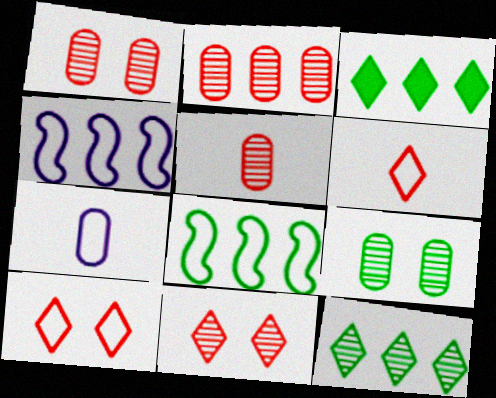[[1, 2, 5], 
[2, 3, 4], 
[7, 8, 10]]